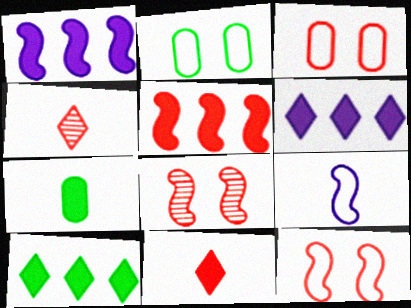[[1, 2, 4], 
[3, 4, 5], 
[4, 7, 9]]